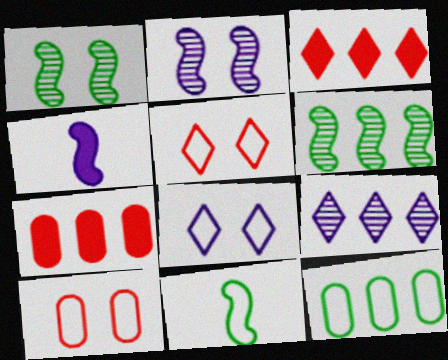[]